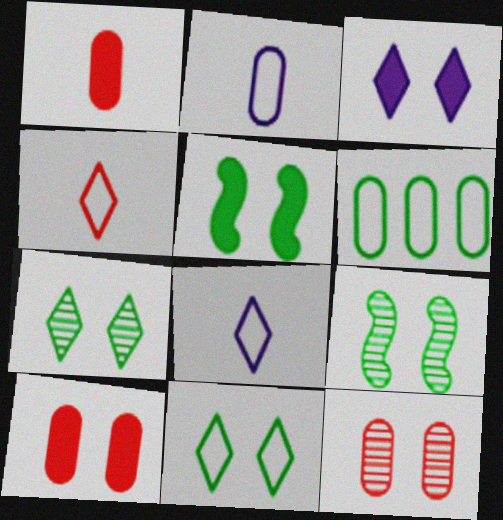[[3, 5, 10]]